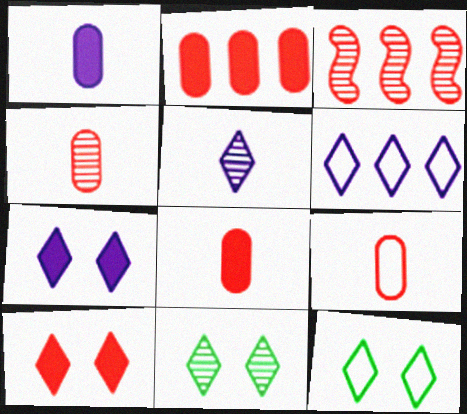[[1, 3, 12], 
[3, 9, 10], 
[4, 8, 9], 
[5, 6, 7]]